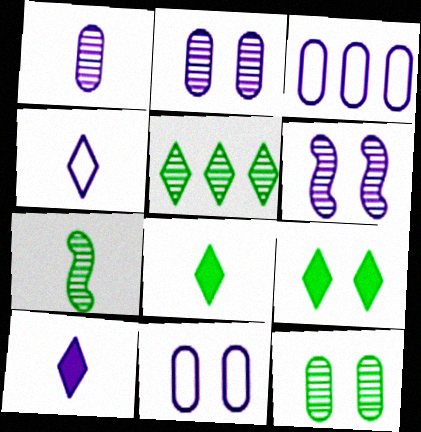[[3, 6, 10], 
[5, 7, 12]]